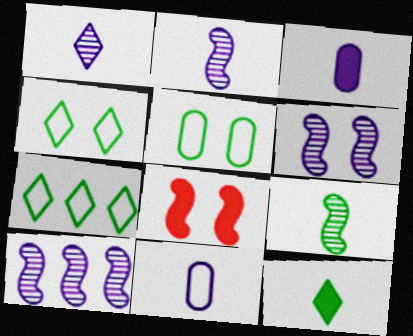[[2, 6, 10]]